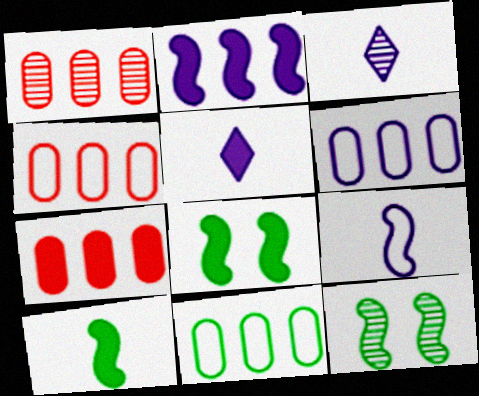[[1, 3, 12], 
[1, 4, 7], 
[3, 4, 8], 
[4, 5, 12], 
[4, 6, 11], 
[5, 7, 8]]